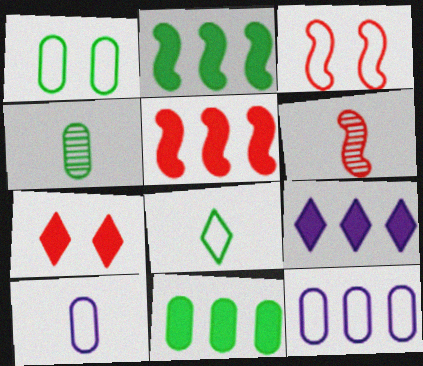[[1, 4, 11], 
[1, 6, 9], 
[3, 4, 9], 
[3, 5, 6], 
[3, 8, 12], 
[5, 9, 11]]